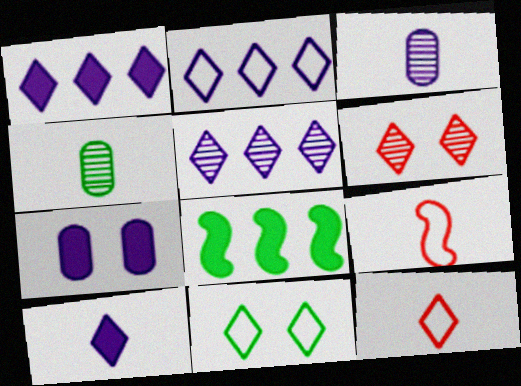[[1, 2, 5], 
[2, 11, 12], 
[4, 8, 11], 
[4, 9, 10]]